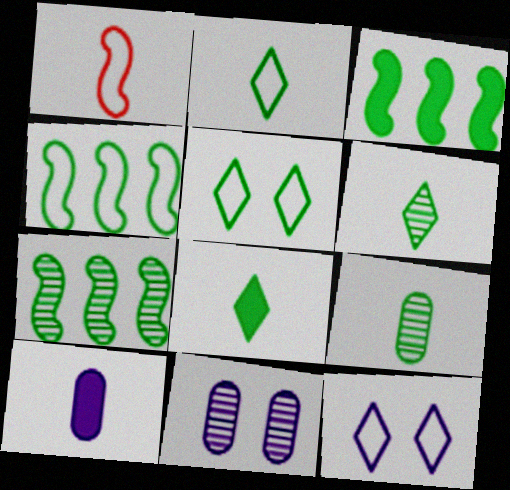[[1, 6, 10], 
[2, 6, 8], 
[3, 4, 7], 
[3, 5, 9]]